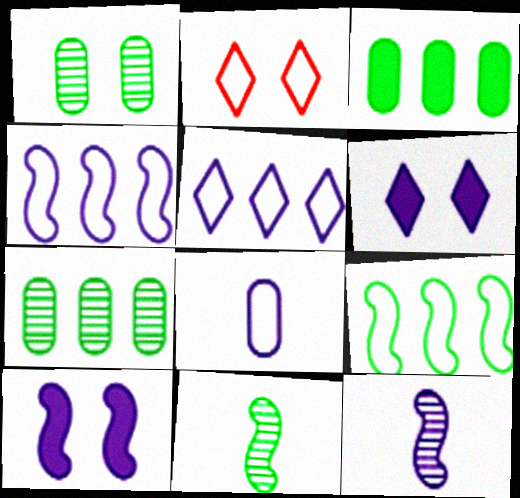[[1, 2, 10], 
[2, 3, 12], 
[2, 8, 9], 
[4, 10, 12]]